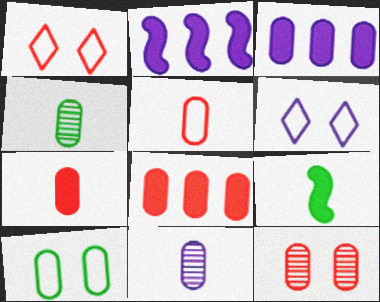[[1, 2, 4], 
[2, 6, 11], 
[5, 8, 12], 
[8, 10, 11]]